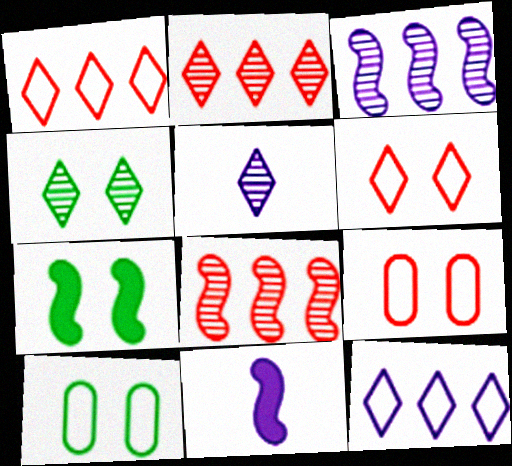[[2, 4, 5], 
[2, 10, 11], 
[4, 7, 10]]